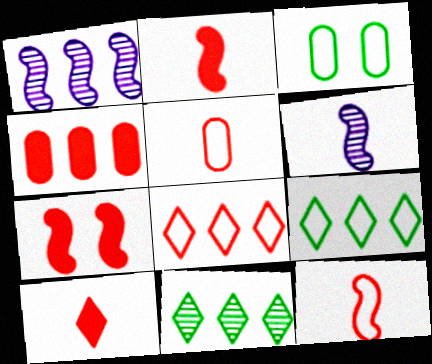[[1, 3, 10], 
[1, 4, 9], 
[4, 7, 10]]